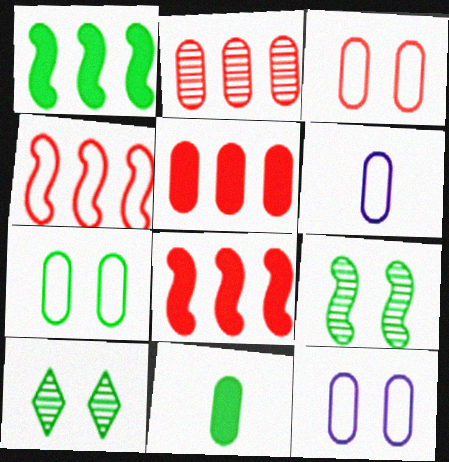[[2, 11, 12], 
[3, 7, 12], 
[6, 8, 10]]